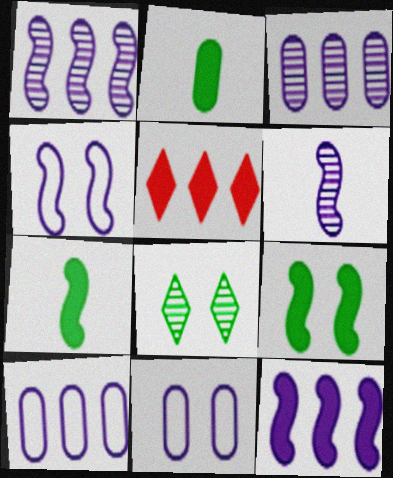[[4, 6, 12]]